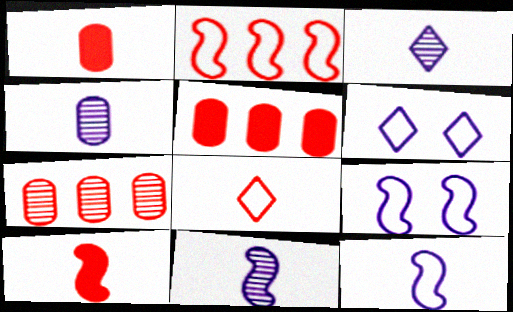[[3, 4, 11]]